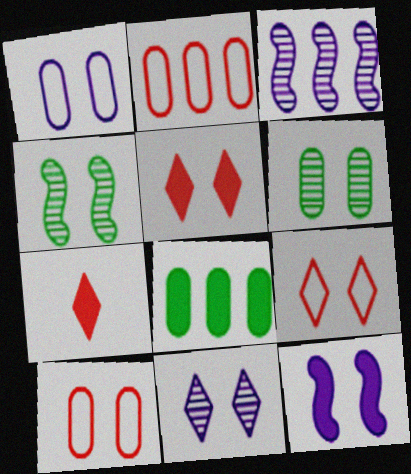[[1, 4, 5], 
[1, 11, 12], 
[6, 9, 12], 
[7, 8, 12]]